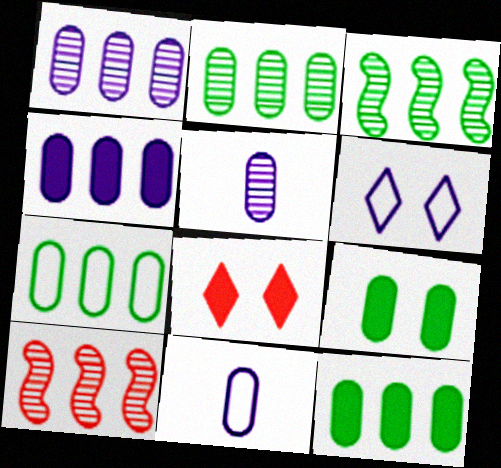[[2, 7, 12], 
[3, 8, 11]]